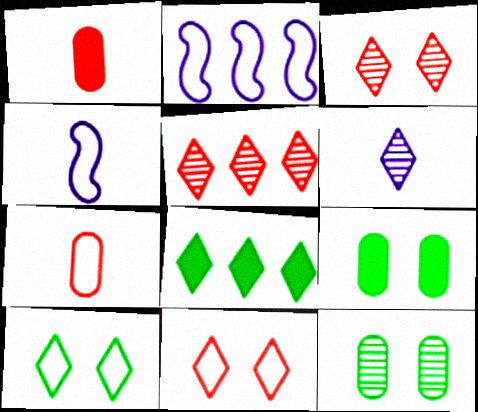[[2, 7, 10], 
[4, 5, 9], 
[6, 8, 11]]